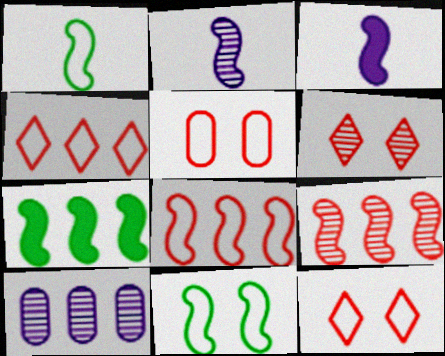[[3, 9, 11], 
[4, 7, 10]]